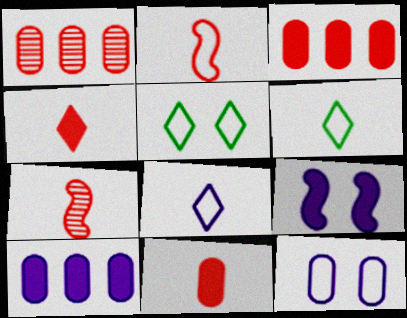[[1, 6, 9], 
[5, 7, 10]]